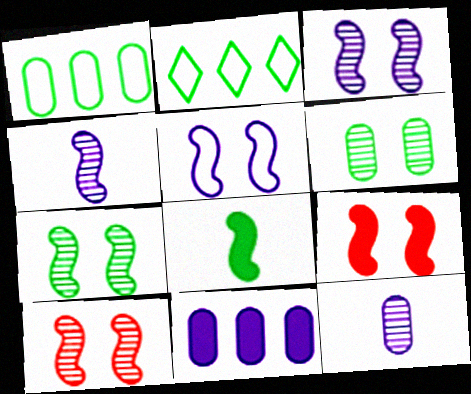[[2, 6, 8], 
[2, 9, 12], 
[3, 7, 10], 
[5, 7, 9]]